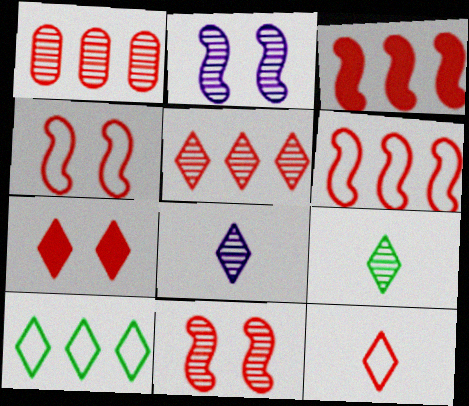[[1, 2, 9], 
[5, 7, 12], 
[7, 8, 10]]